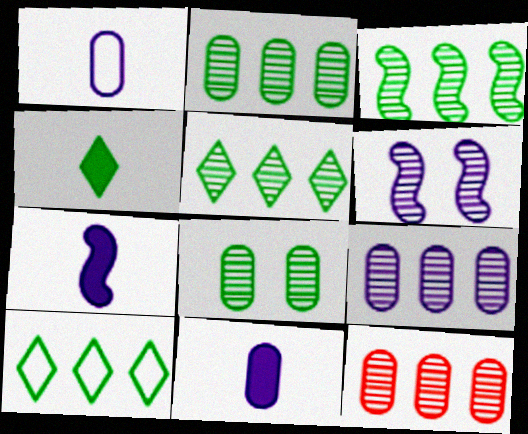[[2, 3, 5], 
[2, 9, 12]]